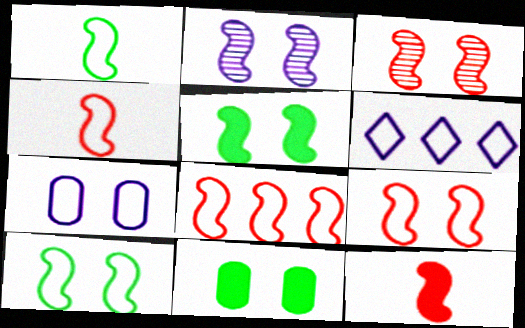[[2, 5, 9], 
[3, 8, 12], 
[4, 8, 9]]